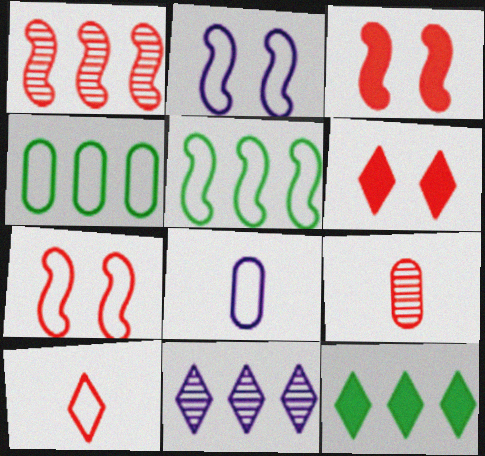[[2, 4, 10], 
[2, 9, 12]]